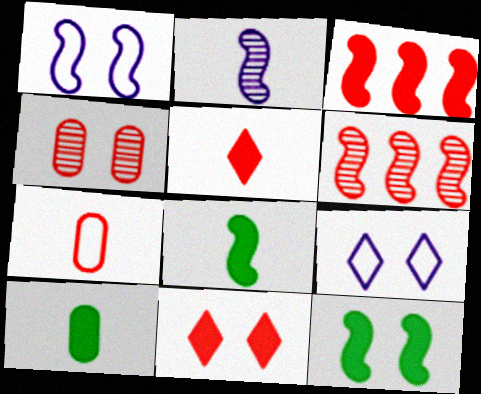[[1, 6, 8], 
[4, 9, 12], 
[6, 7, 11], 
[6, 9, 10]]